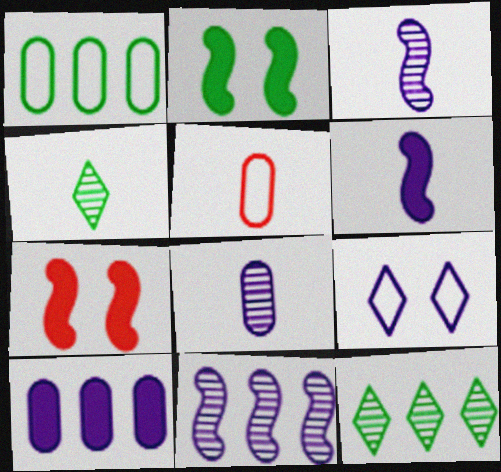[[1, 2, 4], 
[3, 9, 10], 
[4, 5, 6]]